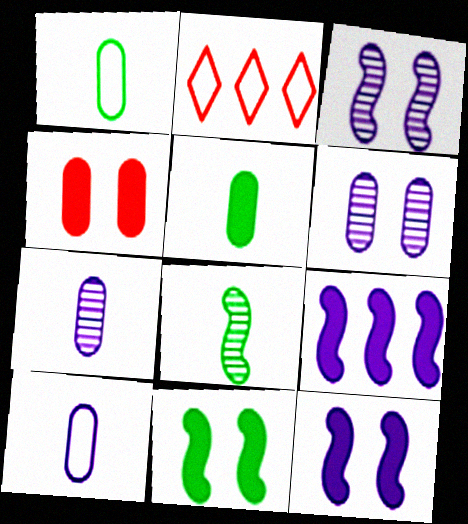[[2, 3, 5], 
[2, 7, 11]]